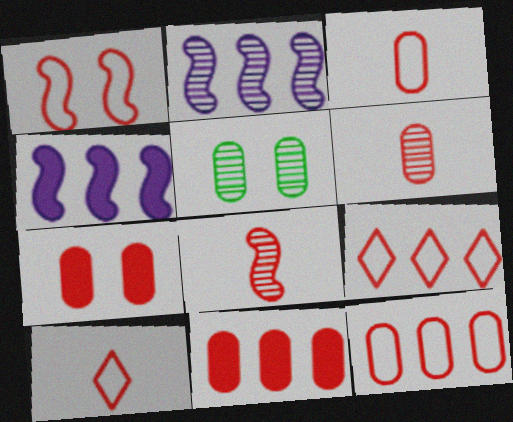[[1, 3, 9], 
[1, 10, 12], 
[4, 5, 10], 
[6, 7, 12], 
[7, 8, 9]]